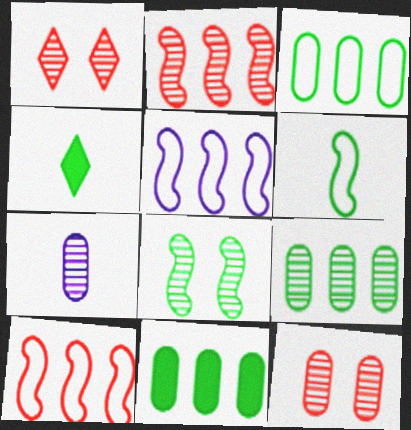[[3, 4, 8], 
[3, 9, 11], 
[4, 5, 12], 
[7, 9, 12]]